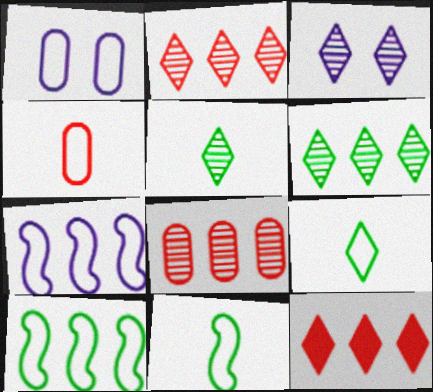[[2, 3, 5], 
[3, 9, 12]]